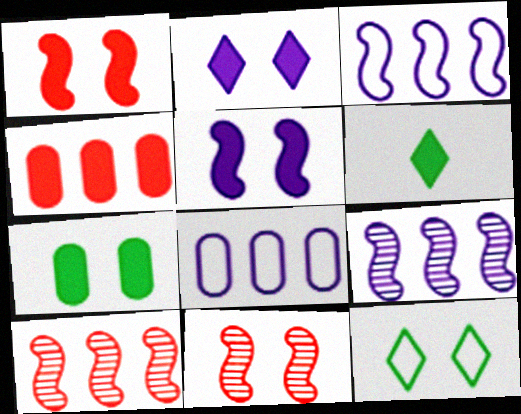[[1, 2, 7], 
[4, 5, 6], 
[6, 8, 11]]